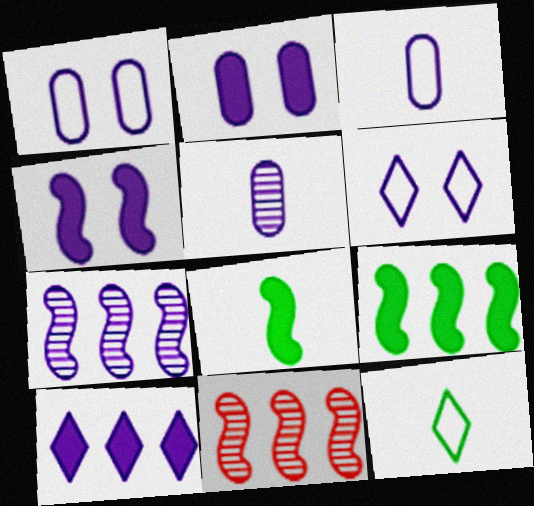[[2, 11, 12]]